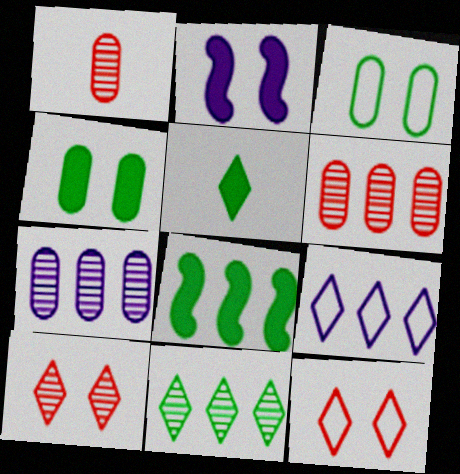[[2, 3, 10], 
[4, 5, 8], 
[5, 9, 10], 
[6, 8, 9]]